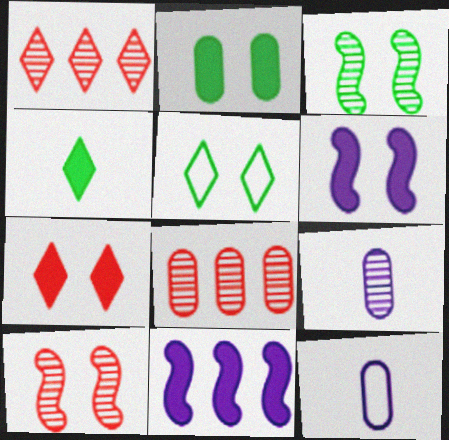[[1, 3, 9], 
[2, 3, 5], 
[2, 6, 7], 
[2, 8, 12]]